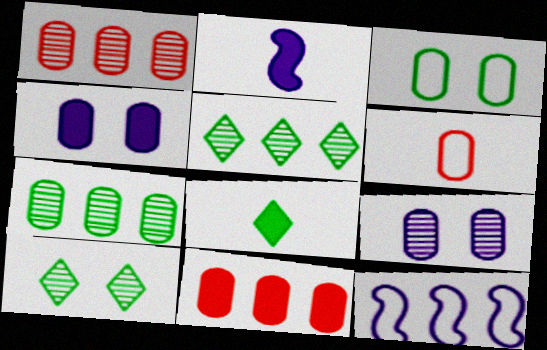[[4, 6, 7], 
[5, 11, 12]]